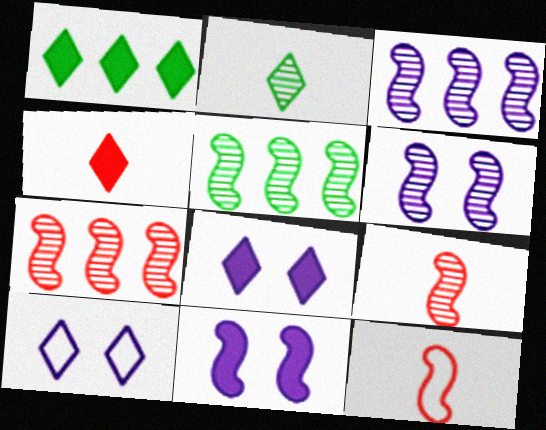[[1, 4, 8], 
[3, 5, 7], 
[5, 6, 9], 
[5, 11, 12]]